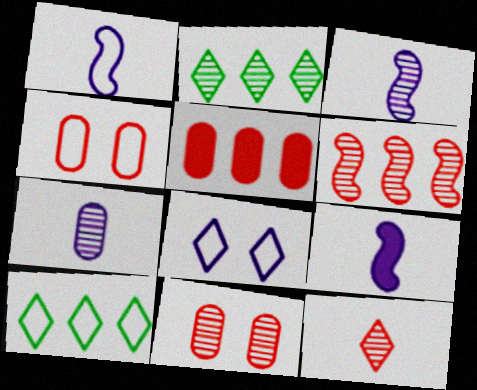[[1, 3, 9], 
[1, 4, 10], 
[2, 3, 11], 
[2, 4, 9], 
[6, 11, 12], 
[9, 10, 11]]